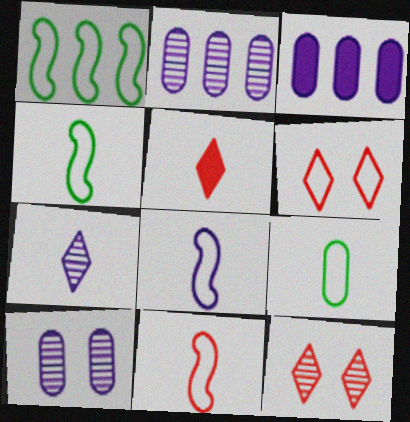[[1, 5, 10], 
[3, 4, 12], 
[4, 8, 11]]